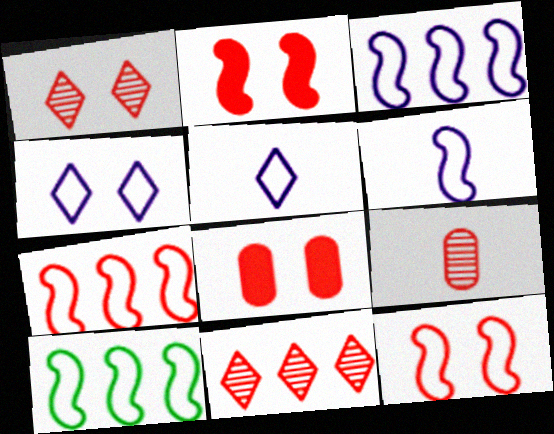[[1, 8, 12], 
[3, 7, 10], 
[6, 10, 12]]